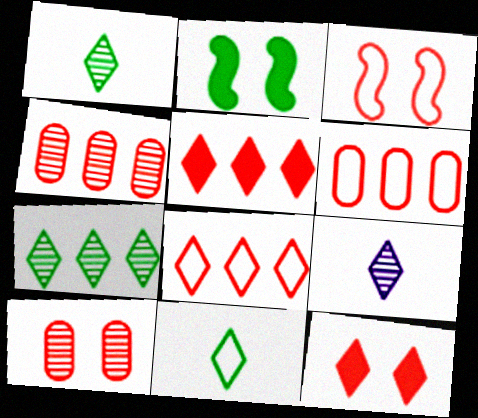[[2, 6, 9], 
[3, 10, 12]]